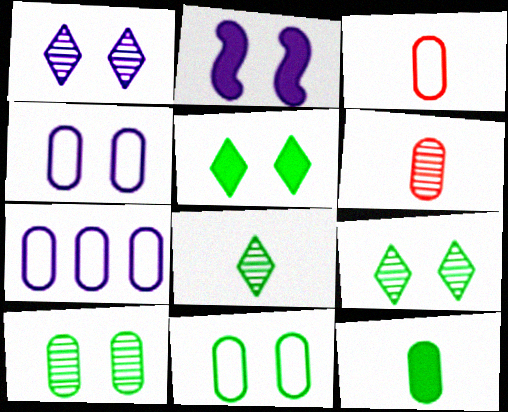[[1, 2, 4], 
[3, 7, 11]]